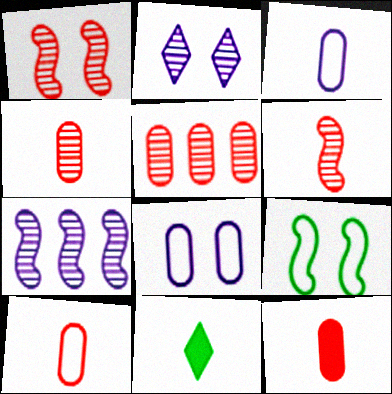[[3, 6, 11], 
[4, 10, 12]]